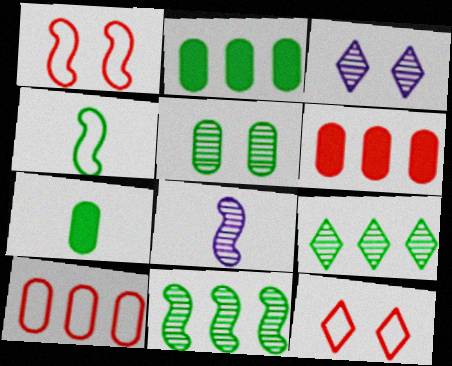[[2, 8, 12], 
[3, 4, 6]]